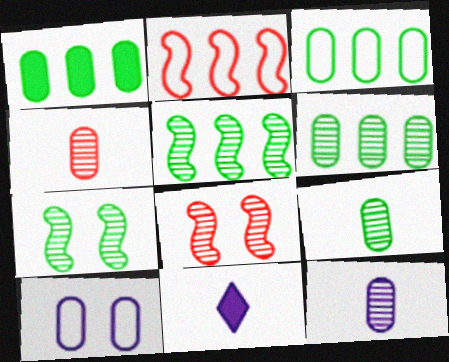[[1, 3, 6], 
[1, 4, 10], 
[3, 8, 11], 
[4, 9, 12]]